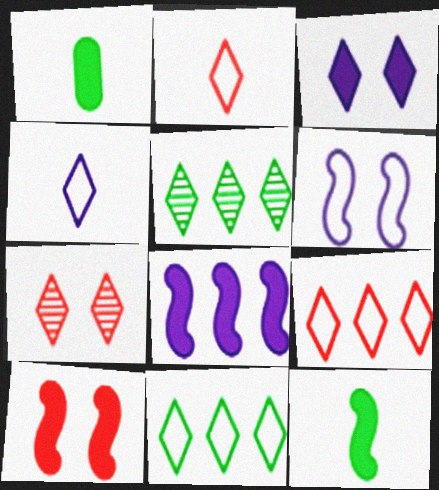[[2, 3, 5], 
[8, 10, 12]]